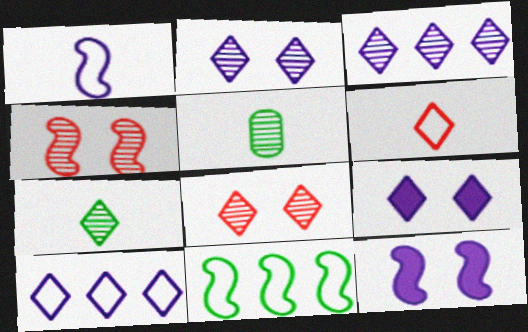[[3, 4, 5], 
[3, 7, 8]]